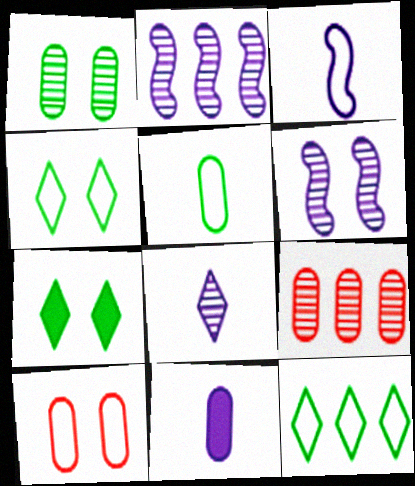[[3, 7, 9], 
[3, 8, 11], 
[3, 10, 12], 
[6, 7, 10]]